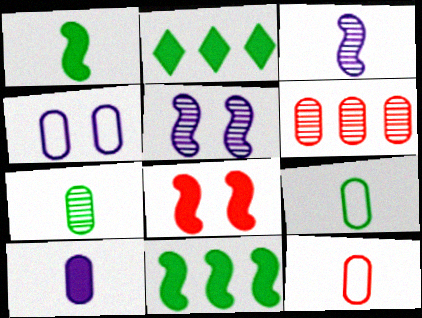[[2, 5, 12], 
[2, 8, 10], 
[7, 10, 12]]